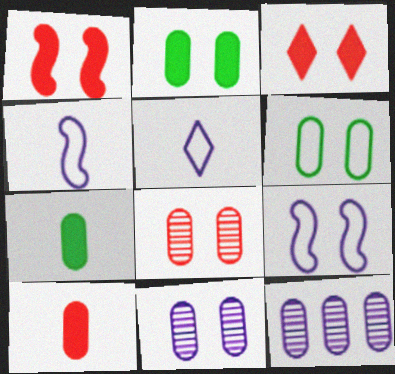[[6, 10, 12]]